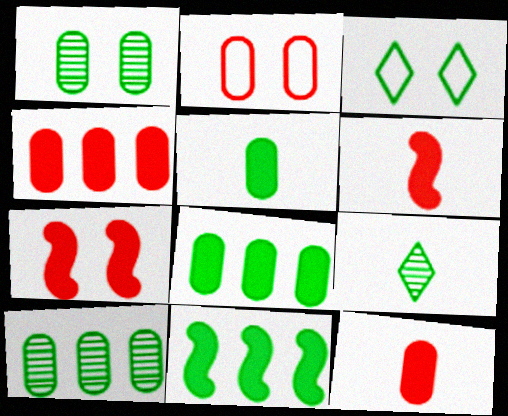[]